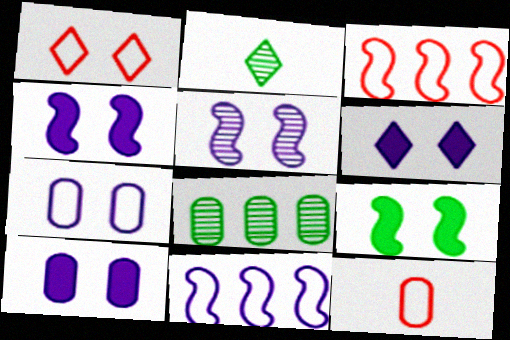[[1, 3, 12], 
[2, 3, 10], 
[4, 6, 10], 
[5, 6, 7], 
[8, 10, 12]]